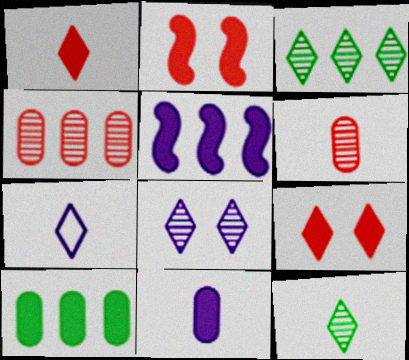[[1, 7, 12], 
[3, 7, 9]]